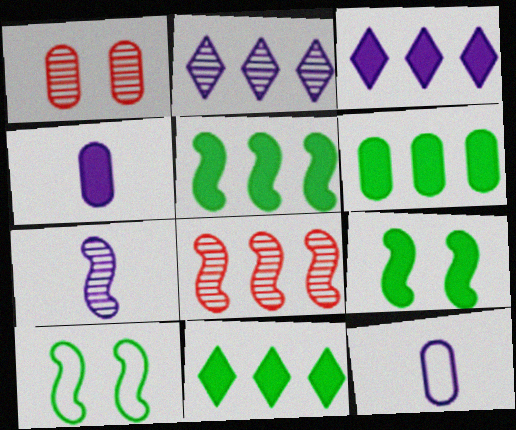[[1, 6, 12], 
[5, 6, 11]]